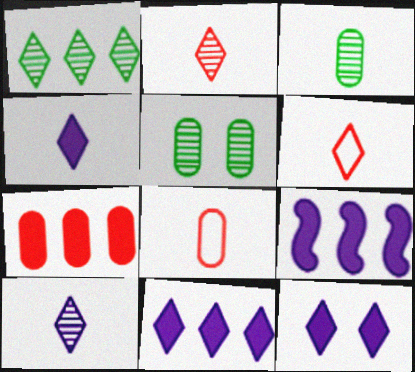[[1, 6, 12], 
[4, 11, 12], 
[5, 6, 9]]